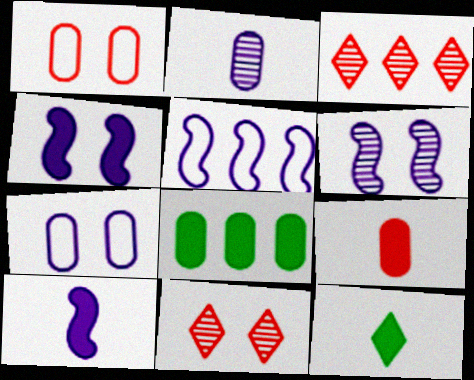[[1, 2, 8], 
[3, 5, 8], 
[5, 6, 10], 
[9, 10, 12]]